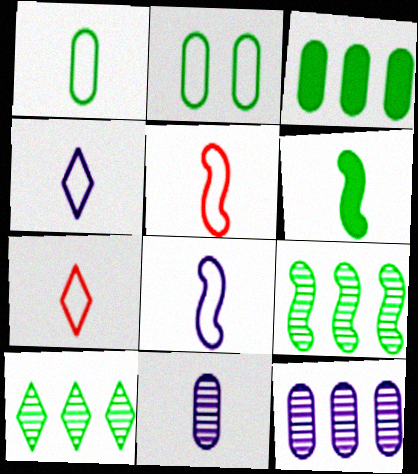[[1, 4, 5], 
[1, 7, 8], 
[2, 6, 10], 
[6, 7, 11]]